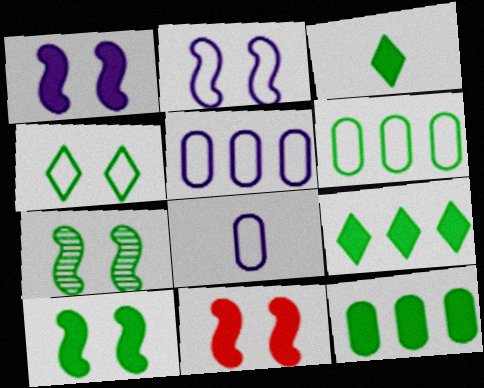[[1, 10, 11], 
[2, 7, 11], 
[3, 6, 7], 
[3, 10, 12]]